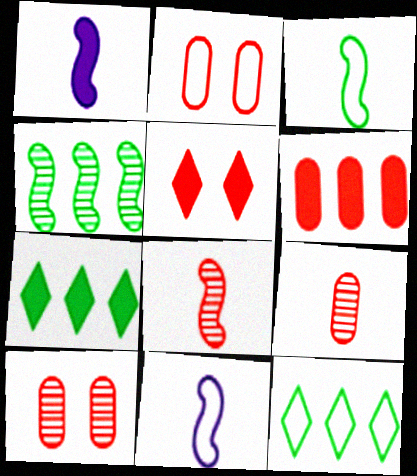[[1, 3, 8], 
[1, 10, 12], 
[2, 6, 9], 
[2, 11, 12], 
[7, 10, 11]]